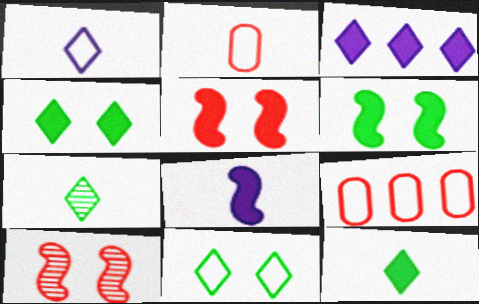[[2, 7, 8]]